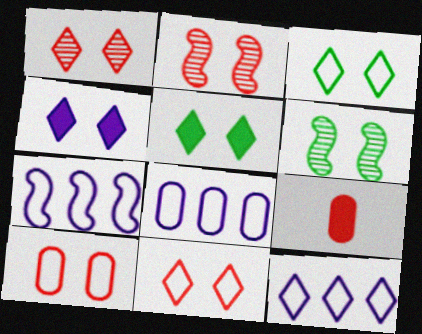[[1, 3, 4], 
[4, 6, 10], 
[6, 9, 12], 
[7, 8, 12]]